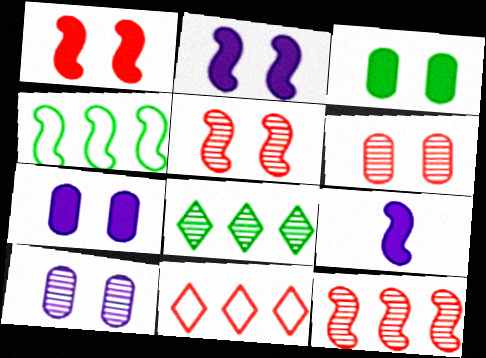[[4, 5, 9]]